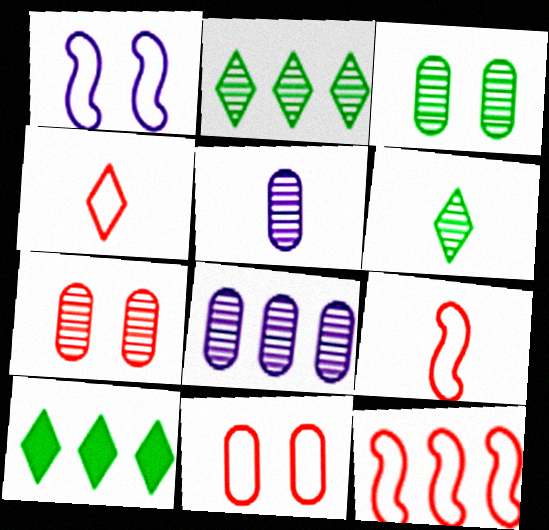[[4, 11, 12], 
[8, 10, 12]]